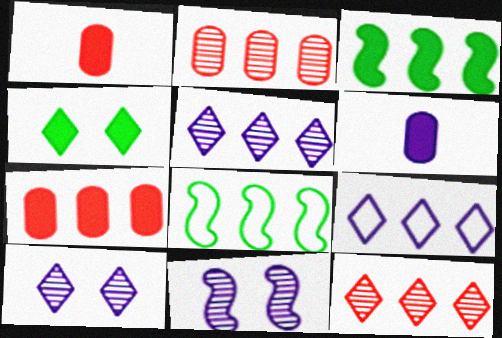[[1, 8, 10], 
[2, 3, 9], 
[5, 7, 8], 
[6, 9, 11]]